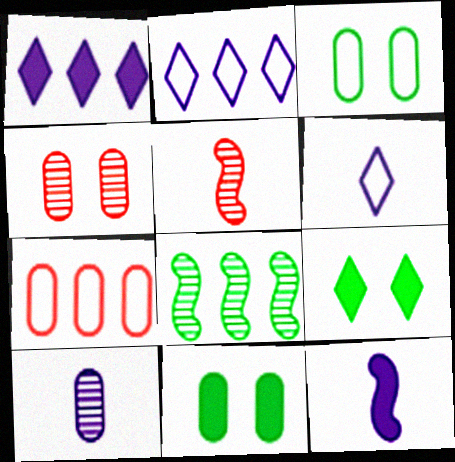[[1, 3, 5], 
[1, 7, 8], 
[2, 5, 11], 
[6, 10, 12], 
[7, 10, 11]]